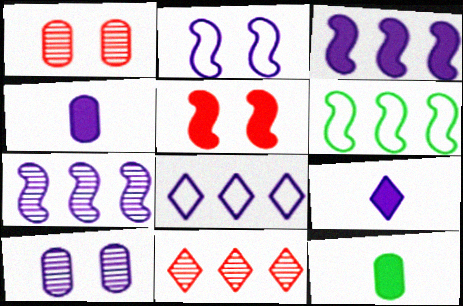[[1, 6, 9], 
[2, 11, 12]]